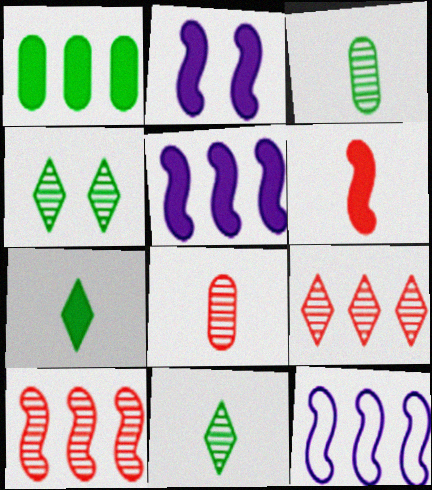[[1, 9, 12]]